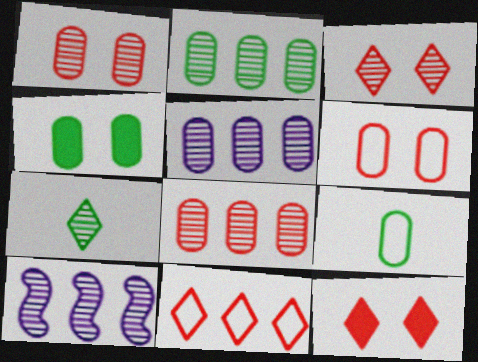[[1, 7, 10], 
[2, 4, 9], 
[2, 5, 8], 
[9, 10, 12]]